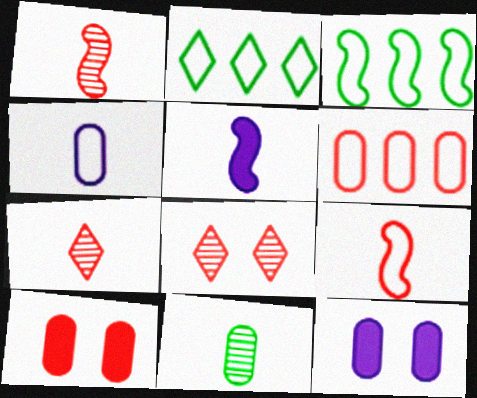[[1, 2, 12], 
[3, 7, 12], 
[6, 11, 12]]